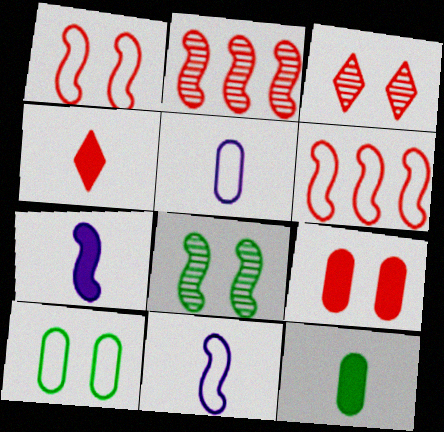[[1, 3, 9], 
[4, 7, 12], 
[6, 7, 8]]